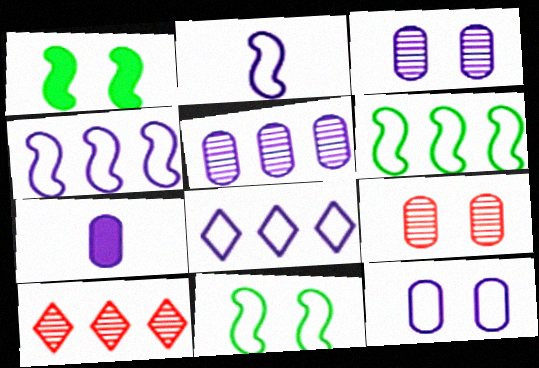[[2, 8, 12], 
[5, 7, 12], 
[7, 10, 11]]